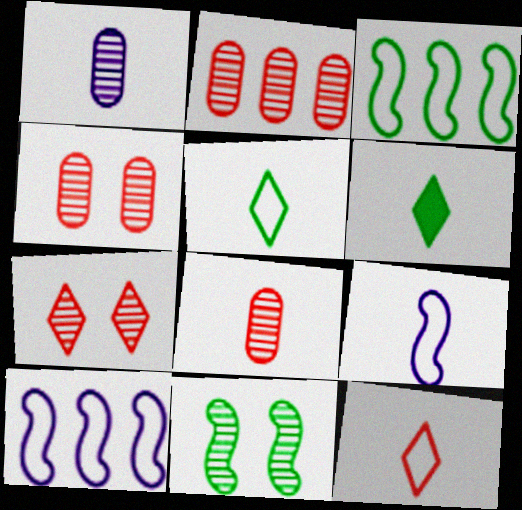[[2, 4, 8], 
[4, 6, 10], 
[6, 8, 9]]